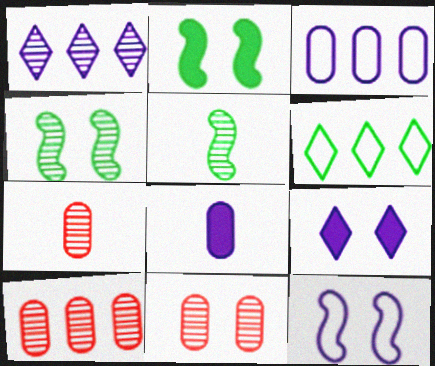[[1, 4, 7], 
[1, 5, 11], 
[1, 8, 12], 
[7, 10, 11]]